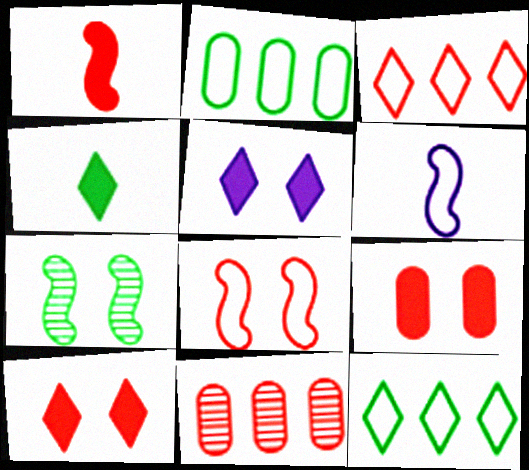[[2, 4, 7]]